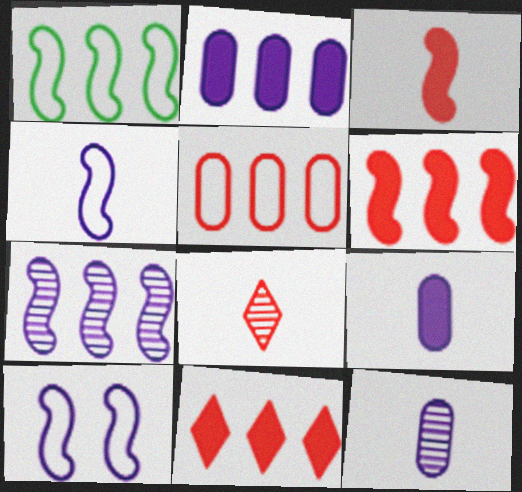[[1, 6, 7]]